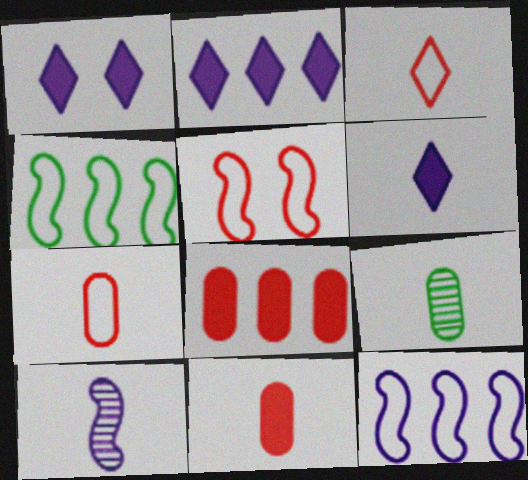[[1, 2, 6], 
[2, 5, 9]]